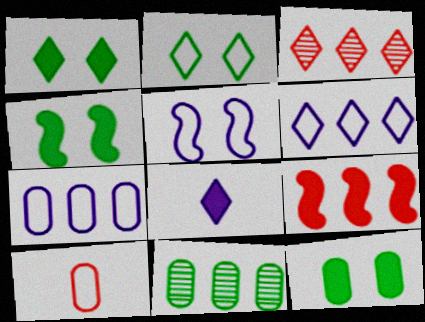[[1, 4, 12], 
[2, 3, 8], 
[6, 9, 11], 
[8, 9, 12]]